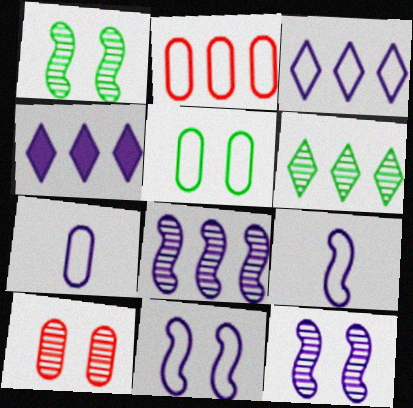[[2, 5, 7], 
[3, 7, 11], 
[4, 7, 12]]